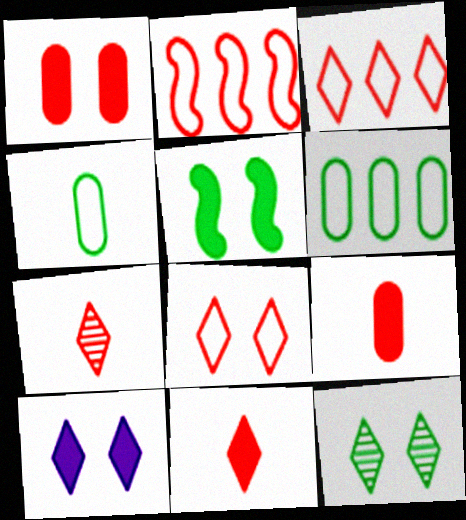[[1, 2, 7], 
[1, 5, 10], 
[8, 10, 12]]